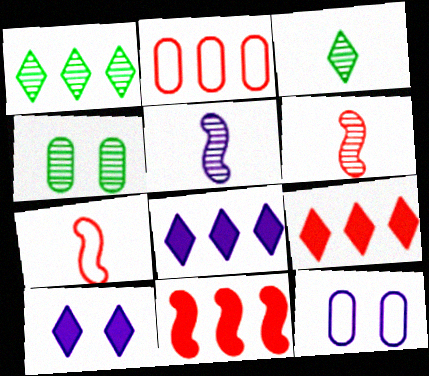[[3, 11, 12], 
[4, 7, 8], 
[5, 8, 12]]